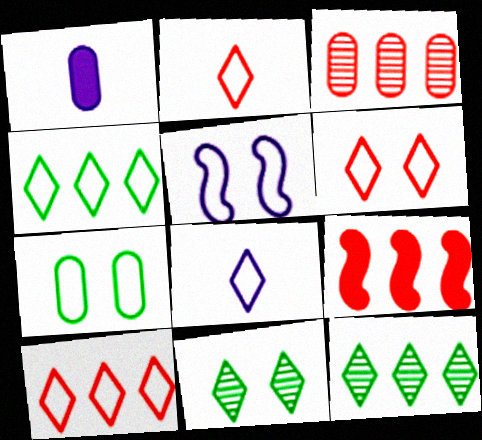[[1, 3, 7], 
[2, 6, 10], 
[3, 9, 10], 
[4, 6, 8], 
[5, 6, 7]]